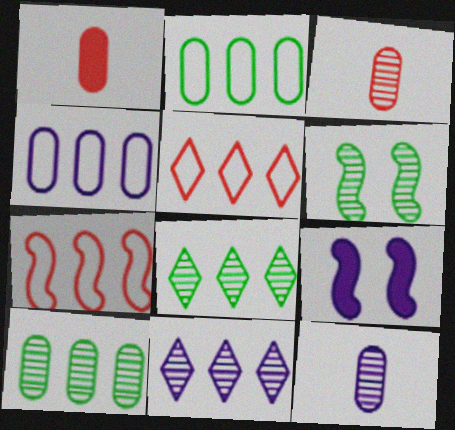[[3, 6, 11]]